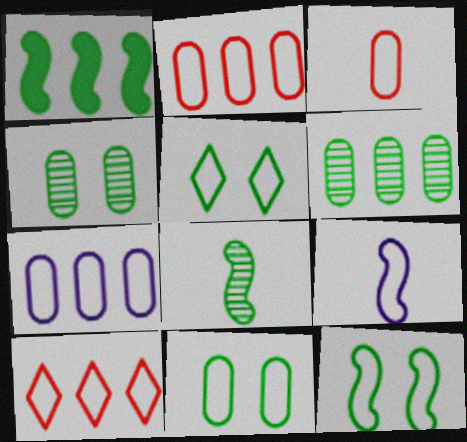[[1, 8, 12], 
[2, 5, 9], 
[3, 7, 11], 
[5, 11, 12], 
[9, 10, 11]]